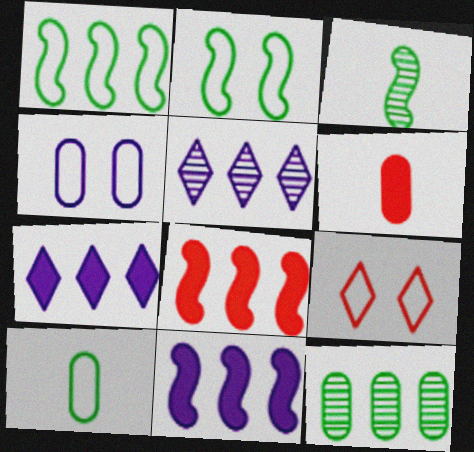[[2, 4, 9], 
[2, 5, 6], 
[4, 6, 12]]